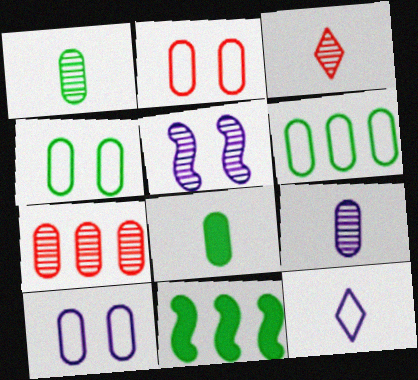[[2, 4, 10], 
[3, 10, 11], 
[7, 8, 10]]